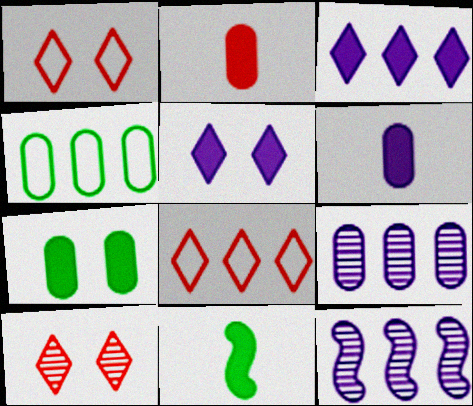[[1, 9, 11]]